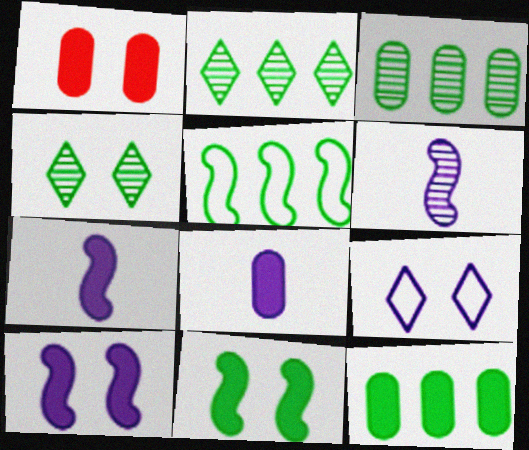[[1, 8, 12], 
[2, 5, 12]]